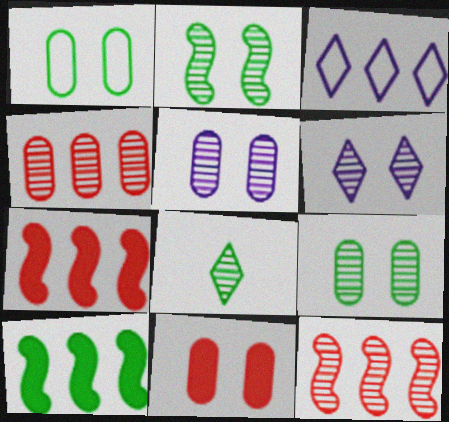[[1, 5, 11], 
[1, 8, 10], 
[3, 4, 10], 
[5, 8, 12]]